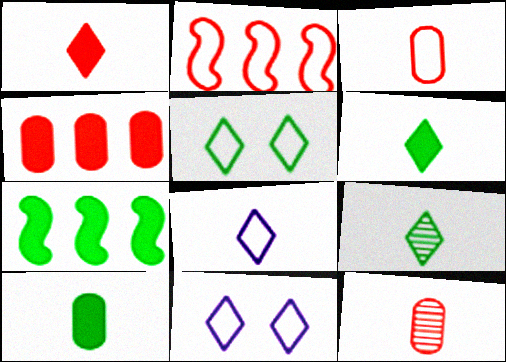[[1, 8, 9], 
[7, 11, 12]]